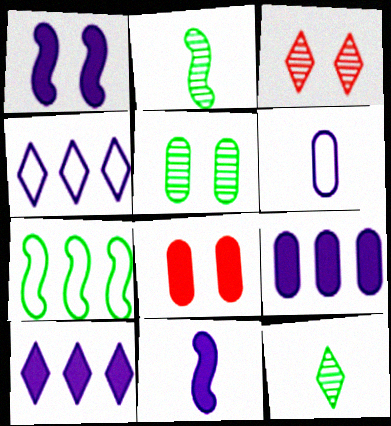[[2, 4, 8]]